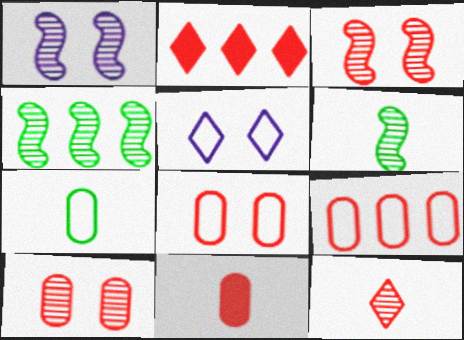[[1, 2, 7], 
[4, 5, 11], 
[9, 10, 11]]